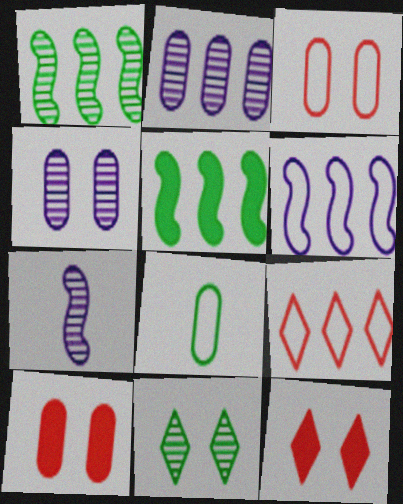[[2, 5, 9], 
[2, 8, 10], 
[5, 8, 11]]